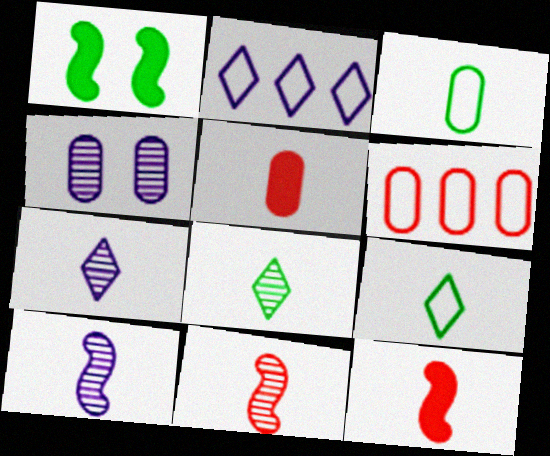[[1, 6, 7], 
[3, 7, 12], 
[5, 9, 10]]